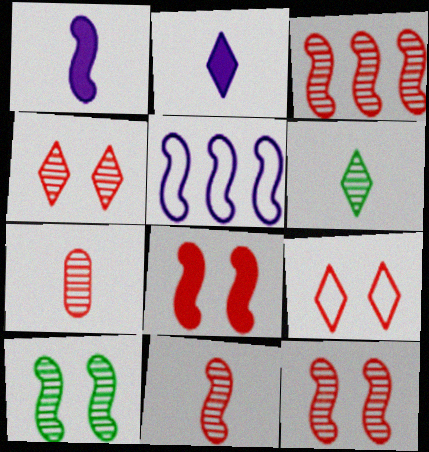[[3, 4, 7], 
[3, 11, 12]]